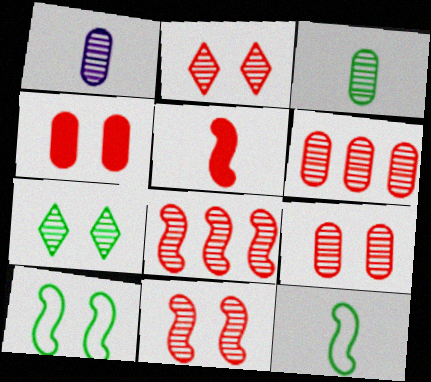[[1, 7, 8], 
[2, 9, 11]]